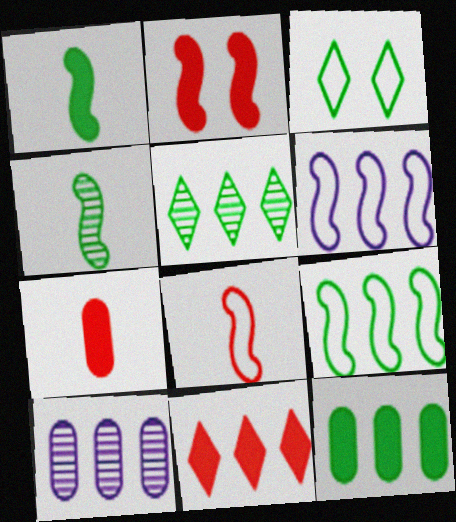[[2, 4, 6], 
[2, 7, 11], 
[3, 4, 12], 
[5, 9, 12], 
[9, 10, 11]]